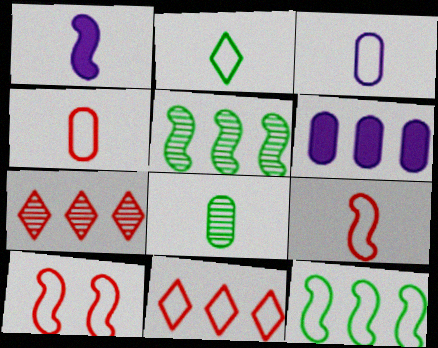[[1, 5, 10], 
[2, 3, 9], 
[4, 10, 11], 
[5, 6, 11], 
[6, 7, 12]]